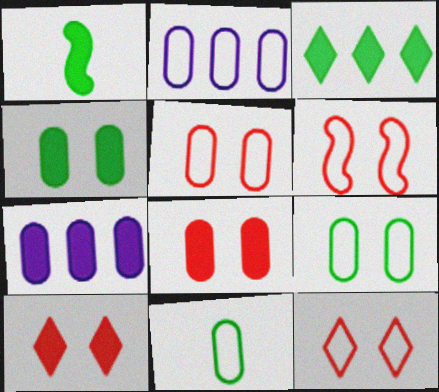[[1, 3, 4], 
[1, 7, 10], 
[2, 5, 11], 
[5, 6, 12]]